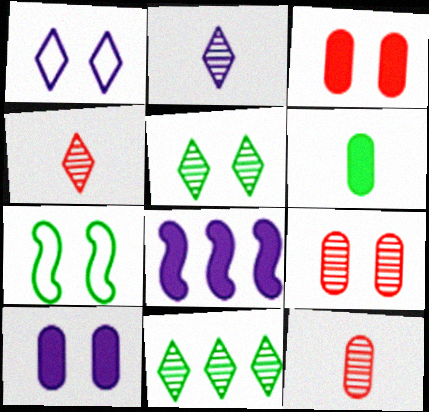[[6, 7, 11]]